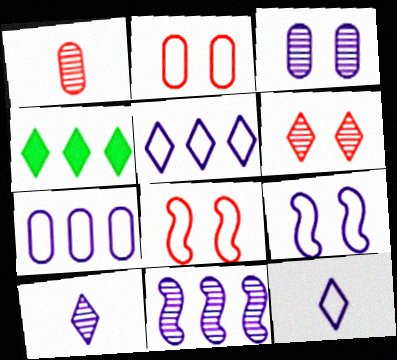[[1, 4, 9], 
[3, 10, 11], 
[4, 6, 12], 
[7, 9, 12]]